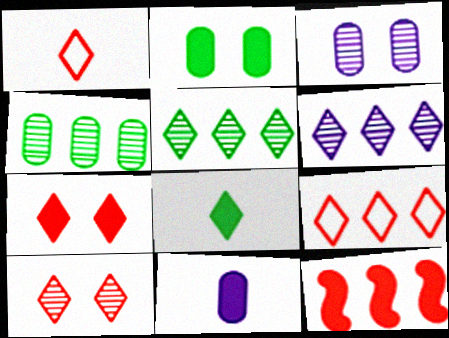[]